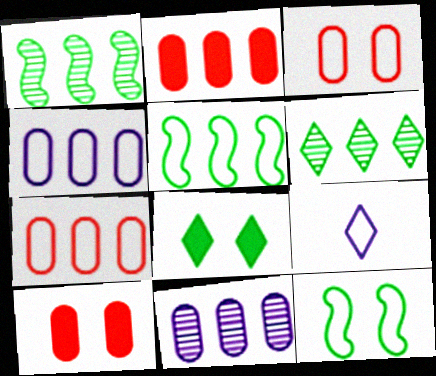[[1, 9, 10], 
[3, 5, 9], 
[7, 9, 12]]